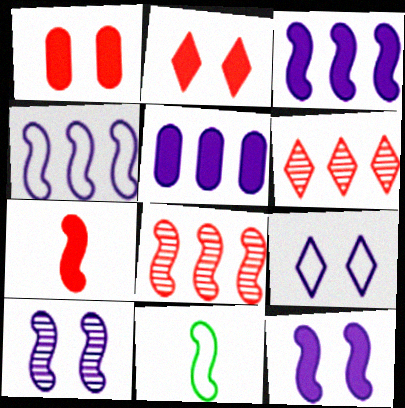[[8, 11, 12]]